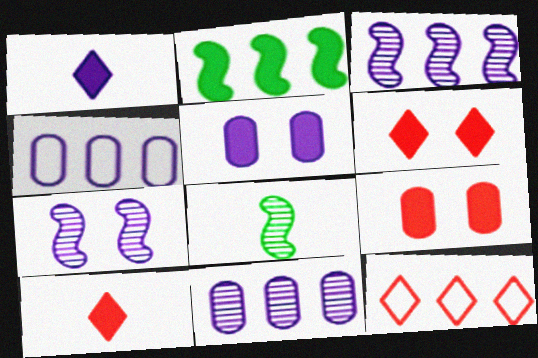[[1, 2, 9], 
[1, 4, 7], 
[2, 5, 10], 
[2, 11, 12], 
[4, 6, 8], 
[5, 8, 12]]